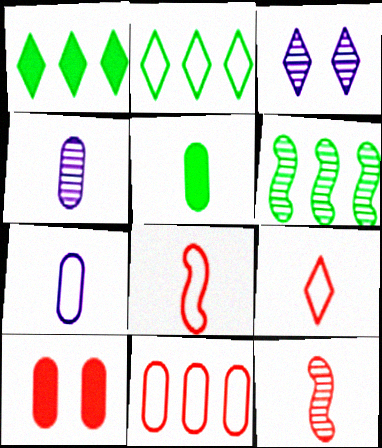[[1, 3, 9]]